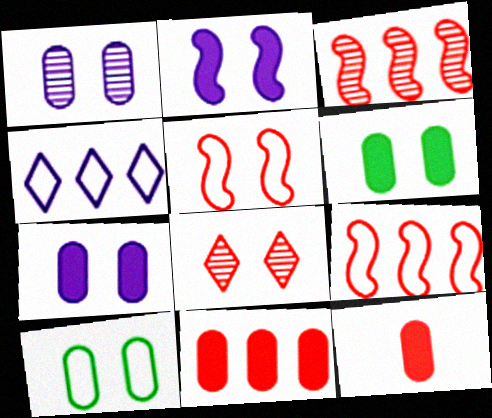[[2, 8, 10], 
[8, 9, 12]]